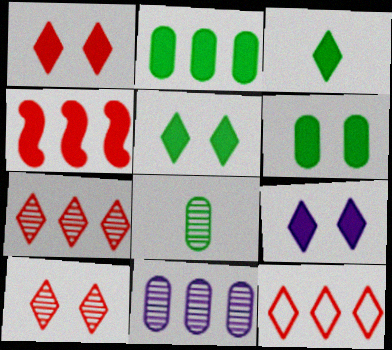[[1, 5, 9]]